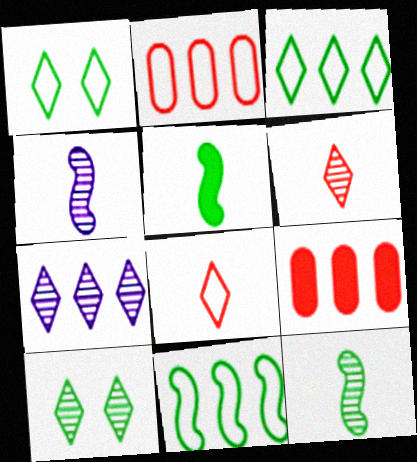[[1, 4, 9], 
[6, 7, 10], 
[7, 9, 11]]